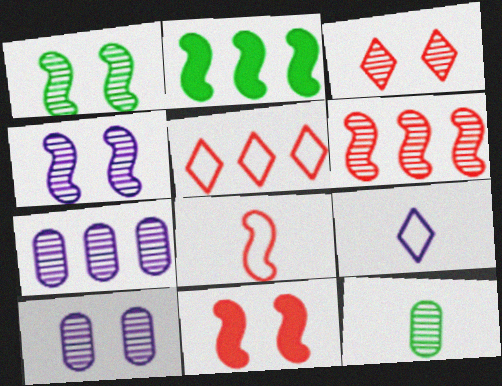[[1, 3, 10], 
[2, 4, 8], 
[2, 5, 7], 
[6, 8, 11]]